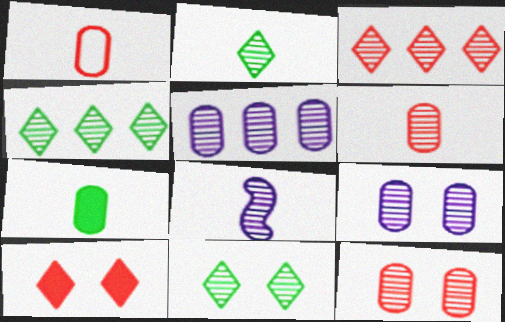[[2, 4, 11], 
[2, 6, 8], 
[4, 8, 12]]